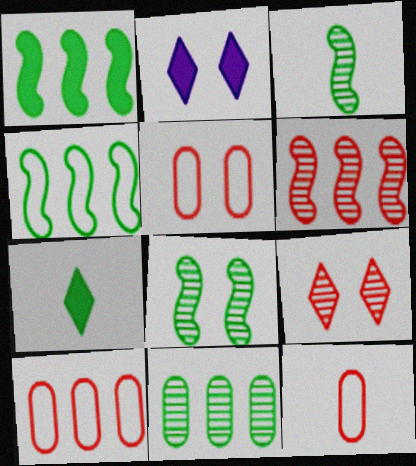[[2, 3, 10], 
[2, 5, 8], 
[5, 10, 12]]